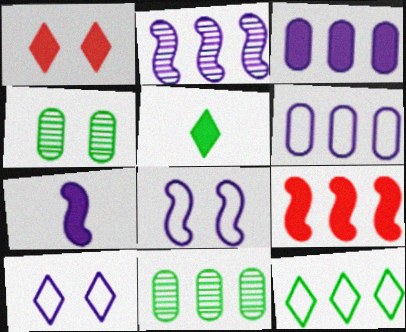[[1, 4, 8], 
[2, 7, 8]]